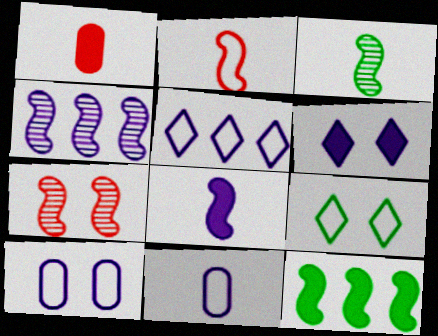[[1, 4, 9], 
[1, 6, 12], 
[2, 3, 8], 
[3, 4, 7], 
[4, 6, 11]]